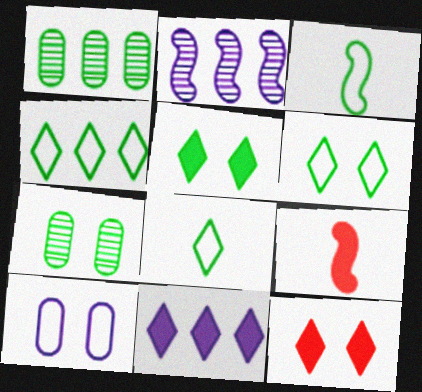[[1, 3, 5], 
[4, 6, 8]]